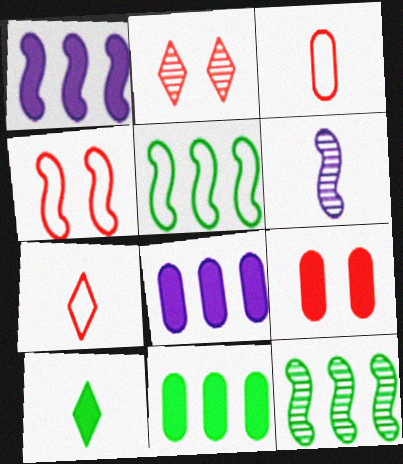[[1, 9, 10], 
[2, 4, 9], 
[3, 6, 10]]